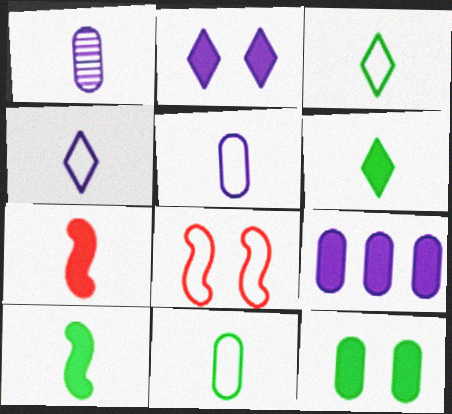[[1, 3, 7]]